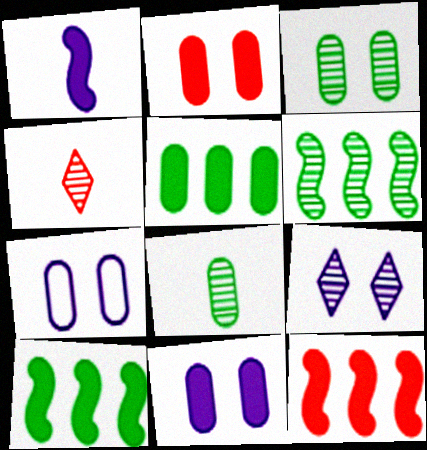[[2, 3, 7], 
[4, 7, 10]]